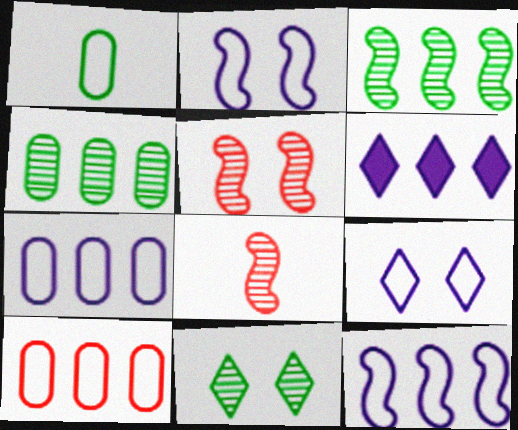[[1, 5, 6], 
[3, 6, 10]]